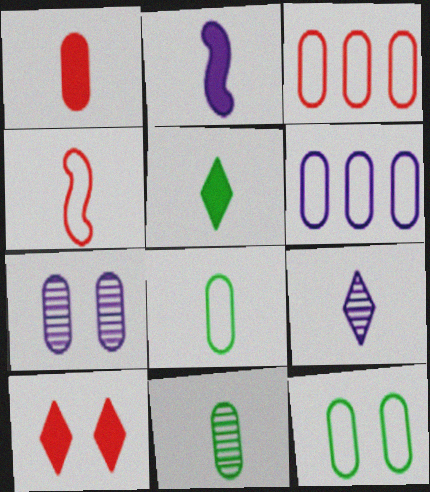[[1, 2, 5]]